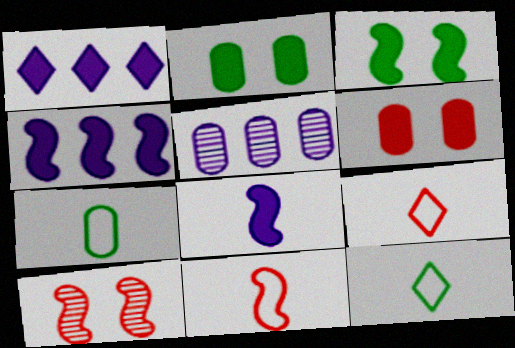[[1, 7, 10], 
[3, 5, 9], 
[5, 6, 7]]